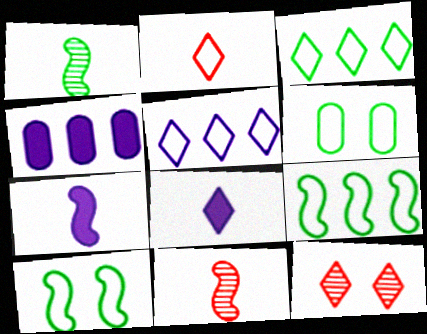[[3, 8, 12]]